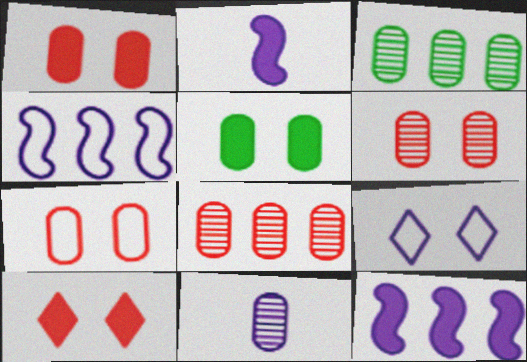[[1, 6, 7], 
[3, 6, 11], 
[9, 11, 12]]